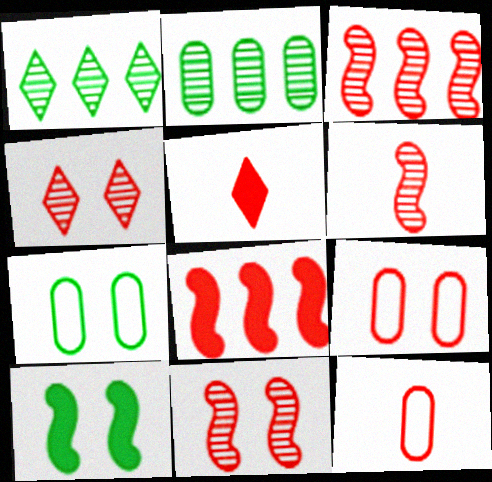[[3, 5, 9], 
[3, 6, 11], 
[4, 8, 12], 
[5, 6, 12]]